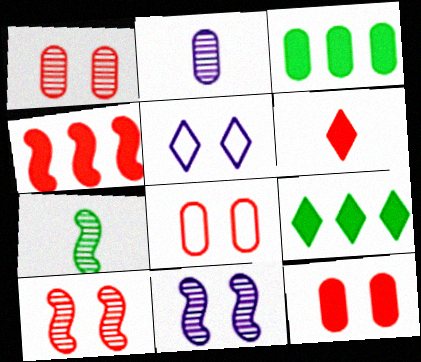[[1, 8, 12], 
[2, 3, 8], 
[4, 6, 12]]